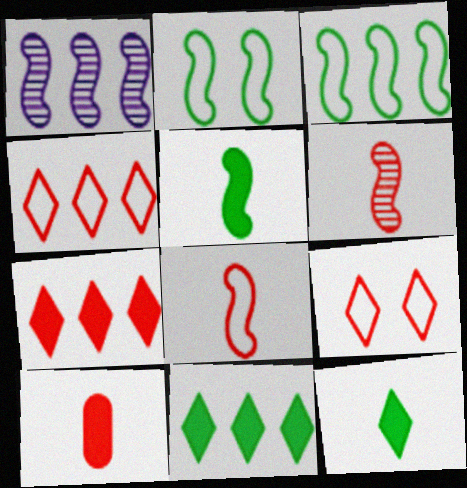[]